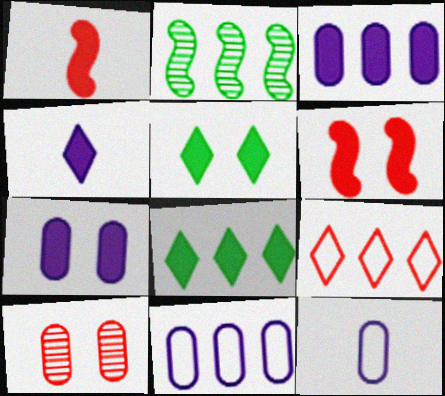[[1, 3, 5], 
[1, 7, 8], 
[1, 9, 10], 
[2, 3, 9], 
[5, 6, 7]]